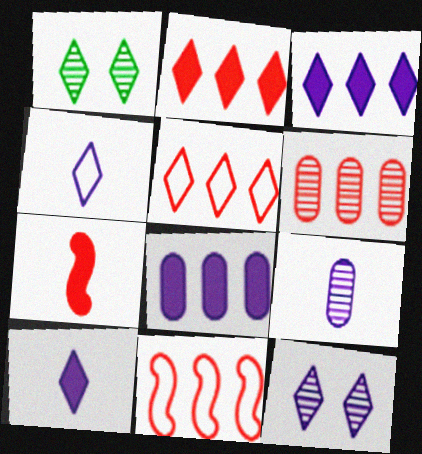[[1, 2, 4], 
[1, 5, 10], 
[2, 6, 11], 
[3, 4, 12]]